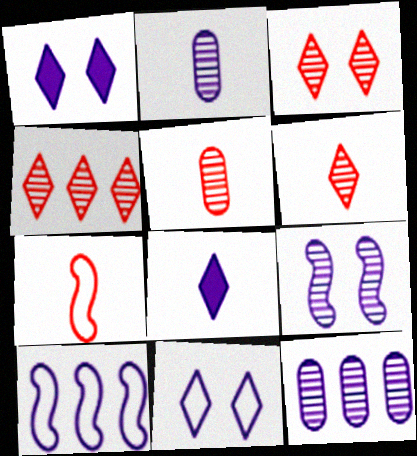[[1, 2, 10], 
[3, 4, 6]]